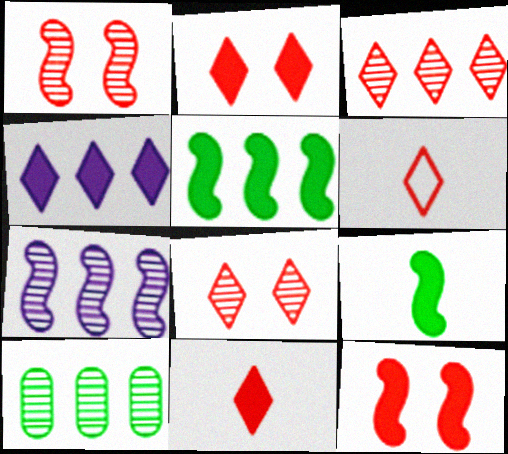[[2, 3, 6], 
[3, 7, 10]]